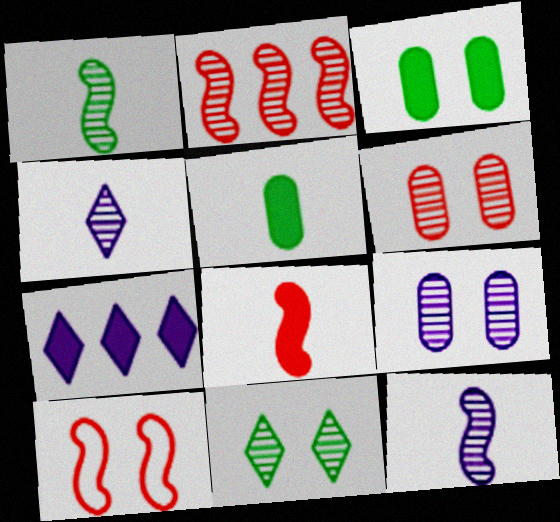[[2, 8, 10], 
[3, 7, 8]]